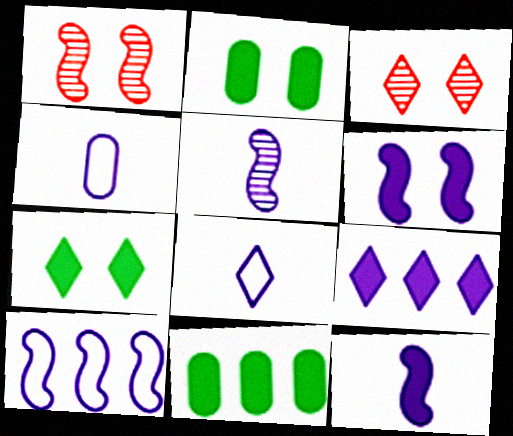[[1, 8, 11], 
[5, 6, 10]]